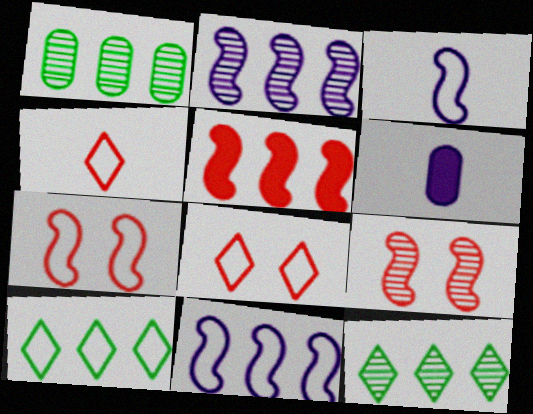[[6, 7, 12], 
[6, 9, 10]]